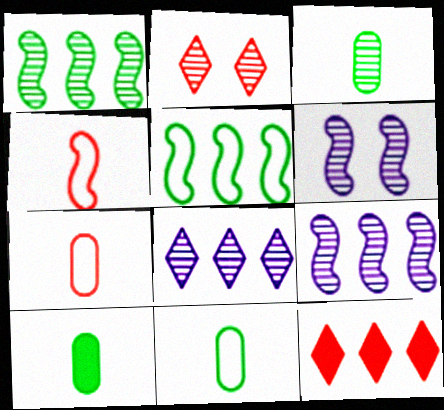[[2, 3, 9], 
[3, 10, 11], 
[6, 11, 12]]